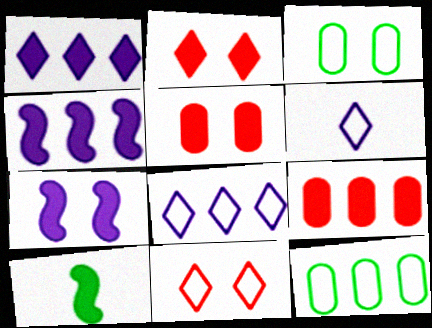[[1, 5, 10]]